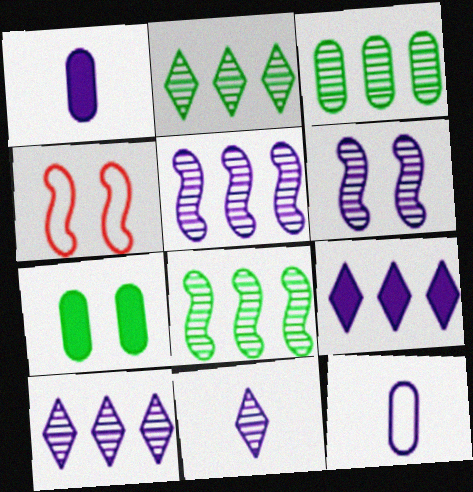[[1, 2, 4], 
[2, 3, 8], 
[6, 9, 12]]